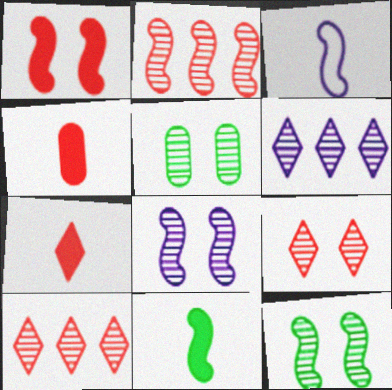[[5, 8, 9]]